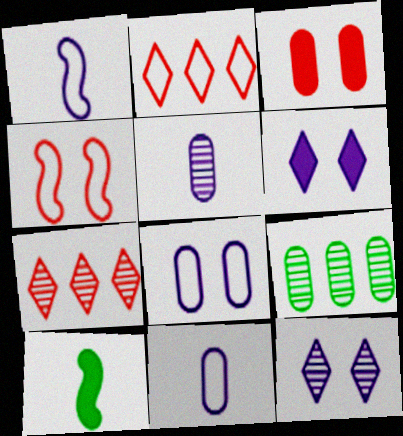[[3, 9, 11], 
[7, 8, 10]]